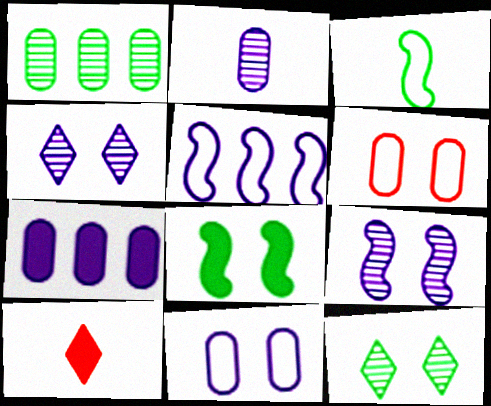[[2, 3, 10], 
[2, 7, 11], 
[4, 6, 8], 
[7, 8, 10]]